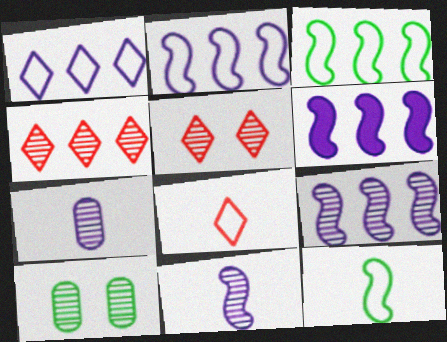[[2, 6, 9], 
[4, 10, 11], 
[6, 8, 10]]